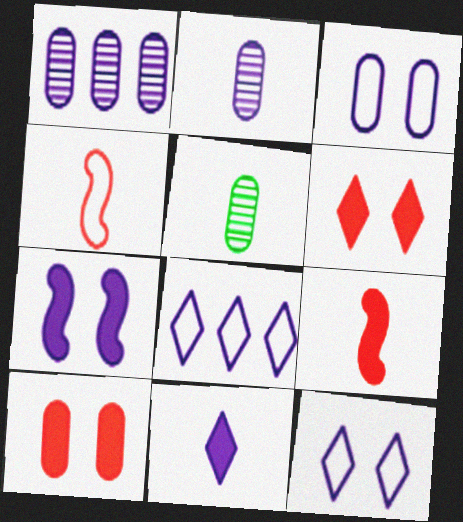[[2, 7, 8], 
[4, 5, 11]]